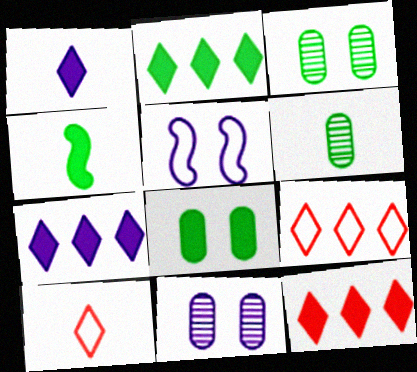[[2, 4, 8], 
[2, 7, 12], 
[4, 9, 11], 
[5, 6, 12]]